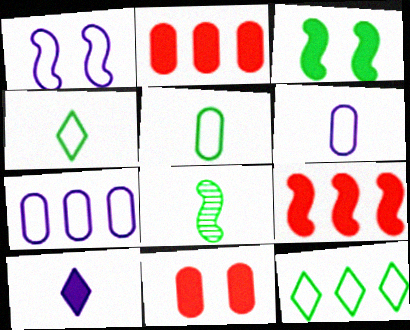[[1, 8, 9], 
[2, 3, 10]]